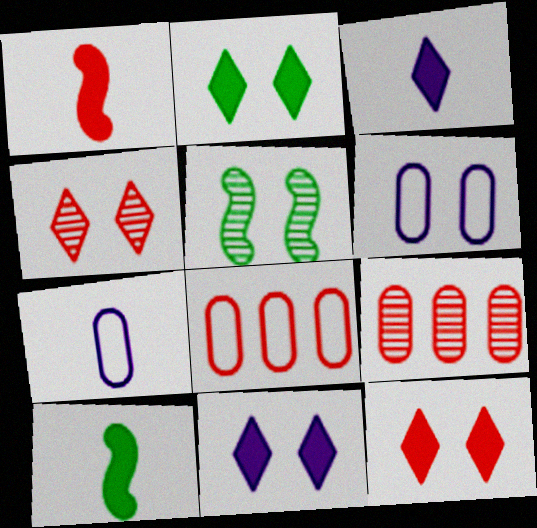[[1, 4, 8], 
[2, 11, 12], 
[3, 5, 8], 
[5, 6, 12]]